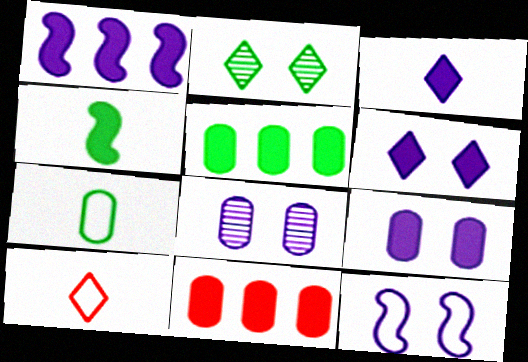[[1, 3, 9], 
[4, 6, 11], 
[6, 8, 12], 
[7, 8, 11]]